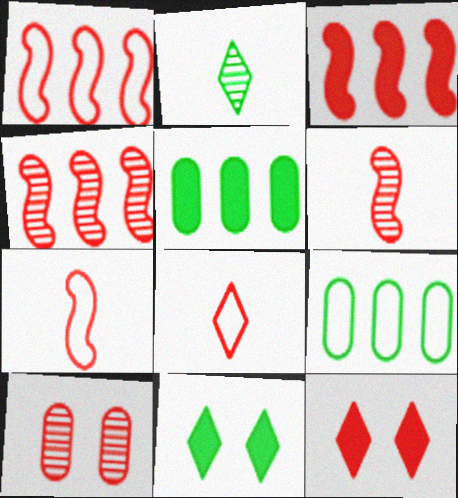[[1, 3, 4], 
[3, 8, 10]]